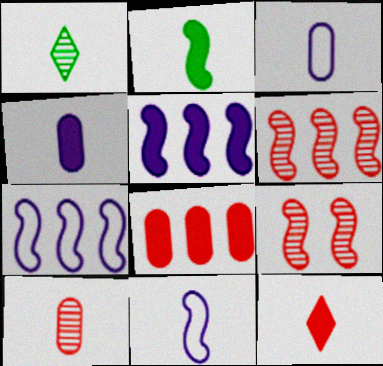[[2, 4, 12], 
[2, 7, 9]]